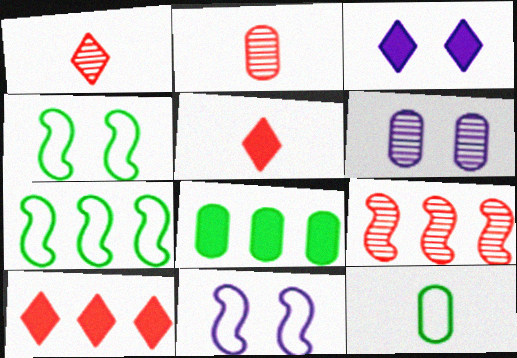[[1, 8, 11], 
[2, 3, 7], 
[3, 6, 11], 
[3, 9, 12], 
[5, 6, 7]]